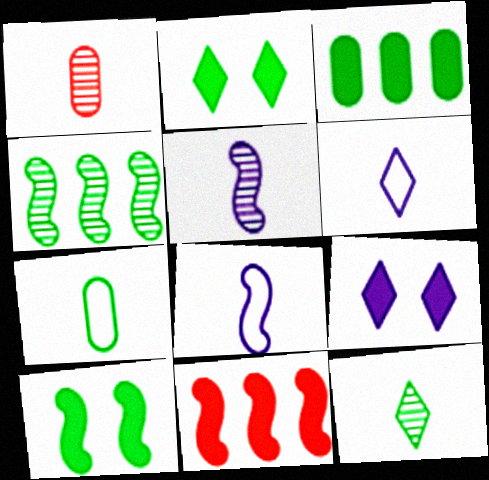[[1, 5, 12], 
[2, 4, 7]]